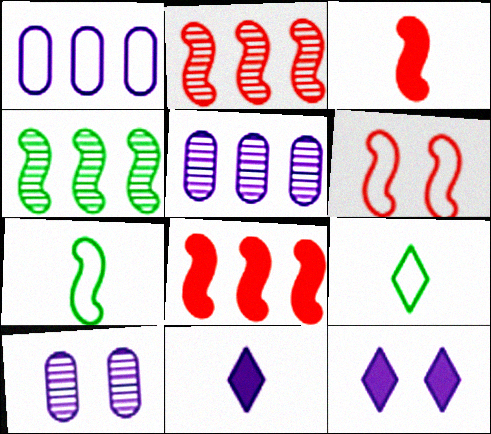[[1, 6, 9], 
[2, 3, 6], 
[8, 9, 10]]